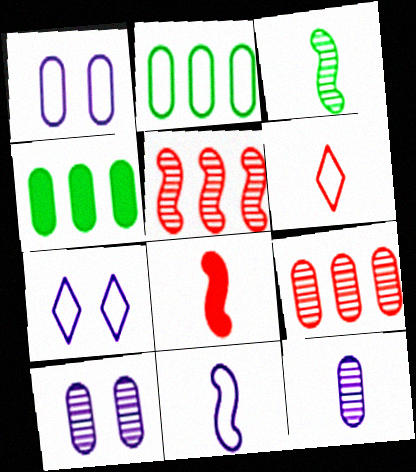[[3, 8, 11]]